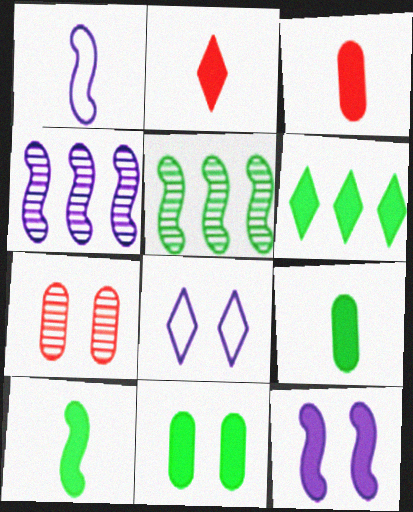[[1, 4, 12], 
[1, 6, 7], 
[3, 5, 8], 
[3, 6, 12], 
[6, 10, 11]]